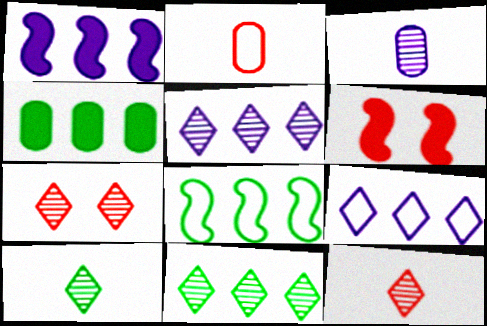[[4, 8, 11], 
[5, 7, 10]]